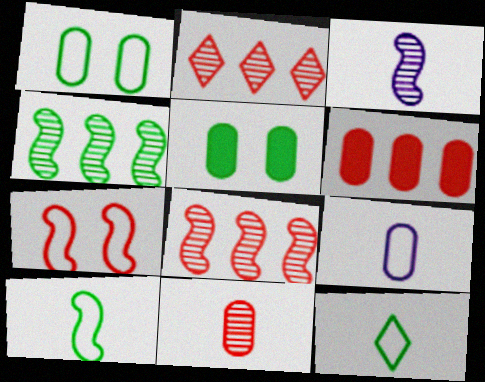[[4, 5, 12]]